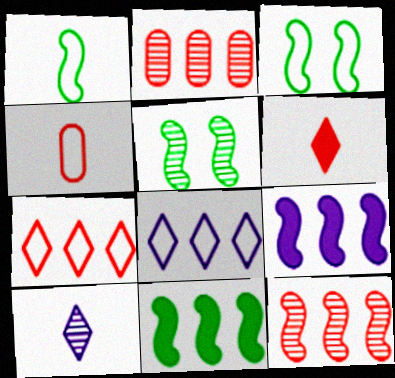[[1, 5, 11], 
[2, 5, 10], 
[2, 8, 11], 
[3, 4, 8]]